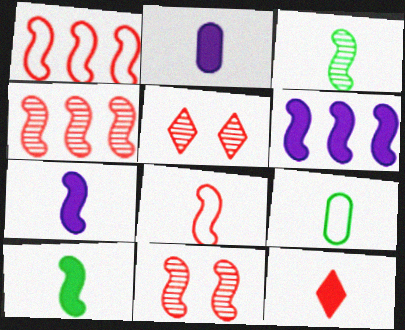[[2, 10, 12], 
[3, 7, 8], 
[5, 6, 9]]